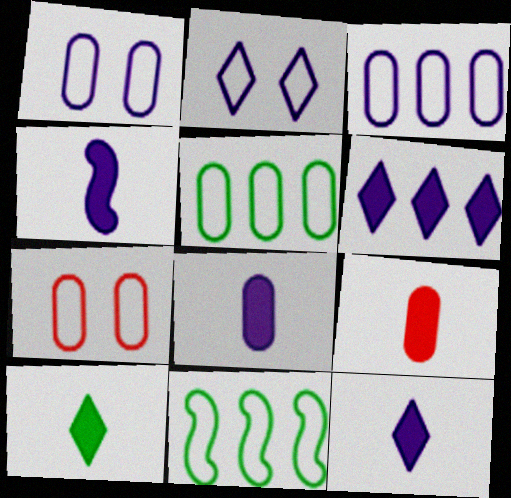[[4, 8, 12], 
[4, 9, 10]]